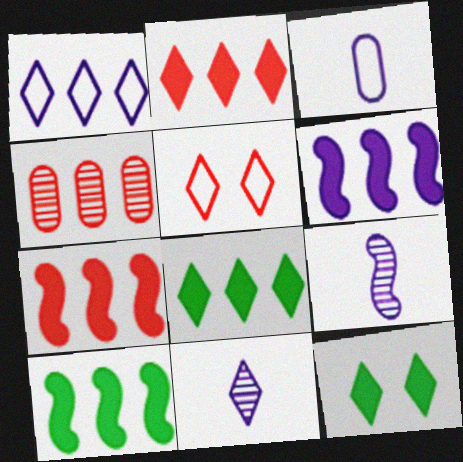[[1, 4, 10], 
[5, 8, 11], 
[6, 7, 10]]